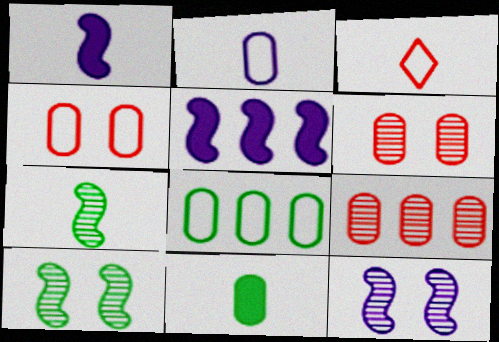[[2, 4, 8]]